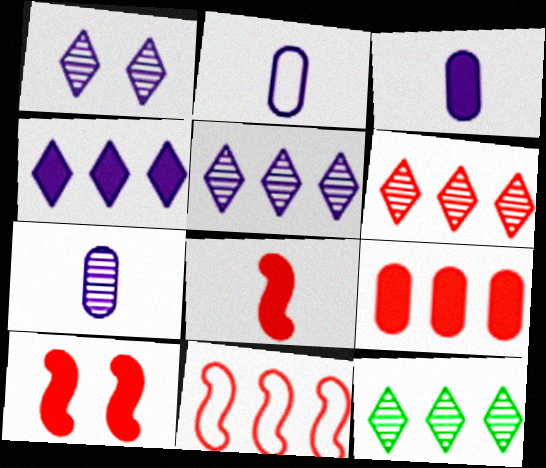[[2, 3, 7], 
[2, 10, 12], 
[5, 6, 12], 
[6, 9, 11]]